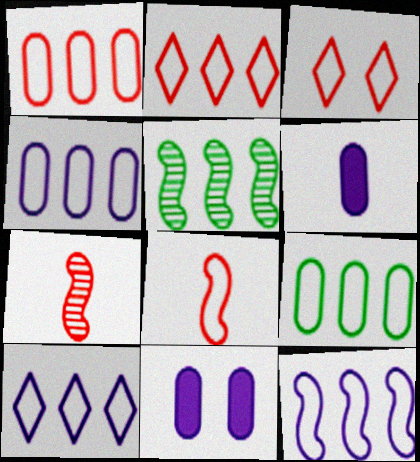[[1, 3, 8], 
[1, 4, 9], 
[2, 9, 12], 
[3, 5, 6], 
[4, 10, 12]]